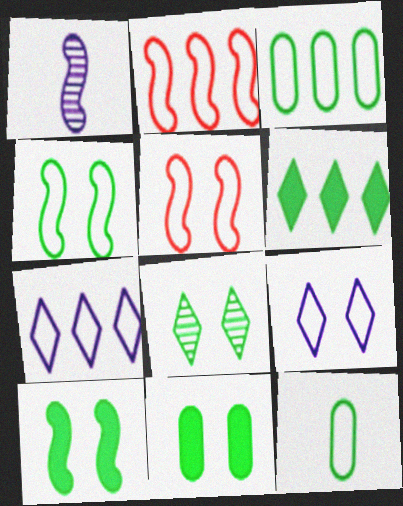[[1, 2, 10], 
[2, 3, 7], 
[2, 9, 12], 
[4, 8, 11], 
[5, 7, 12]]